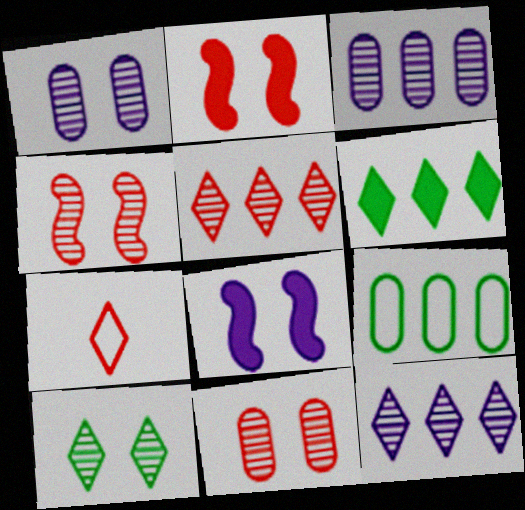[[1, 4, 10]]